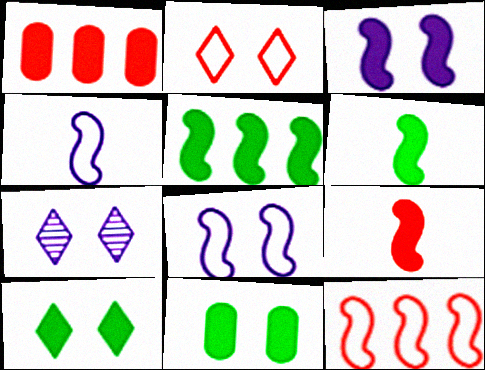[[2, 7, 10], 
[3, 5, 9]]